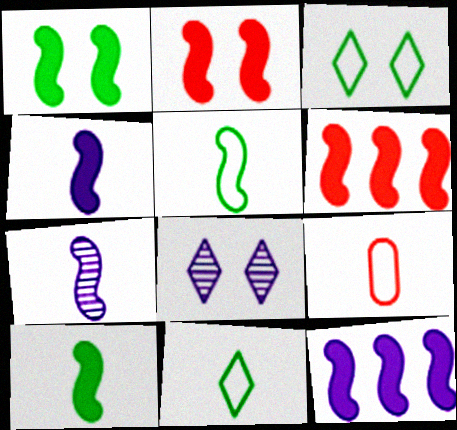[[1, 4, 6], 
[2, 10, 12]]